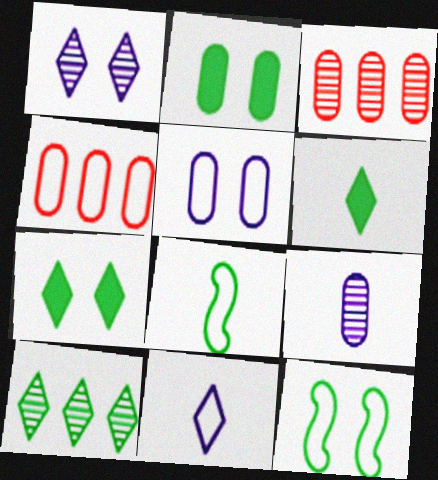[[2, 4, 9], 
[2, 8, 10], 
[4, 11, 12]]